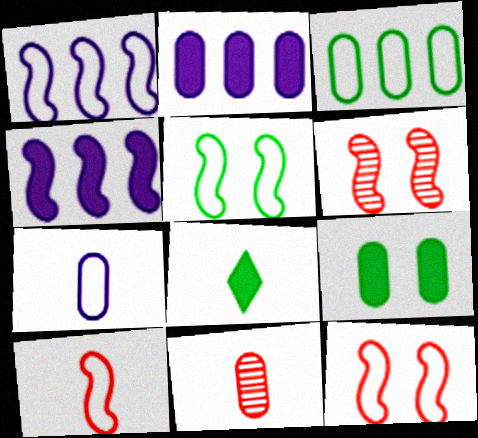[[1, 5, 10]]